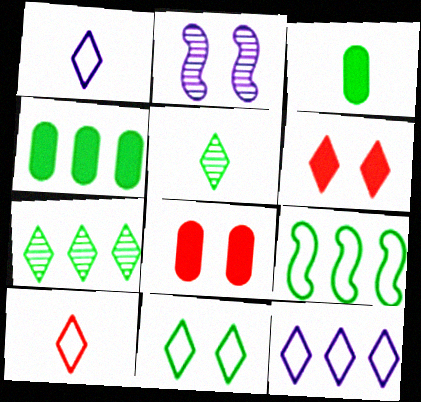[[1, 6, 7], 
[2, 4, 10], 
[2, 8, 11], 
[4, 7, 9], 
[5, 6, 12], 
[10, 11, 12]]